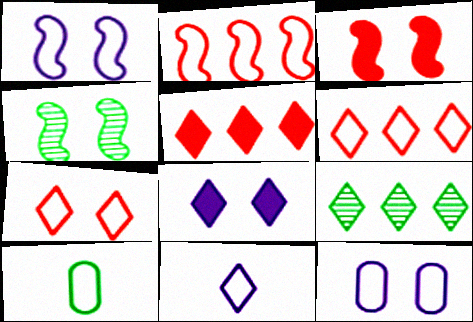[[1, 3, 4], 
[1, 6, 10]]